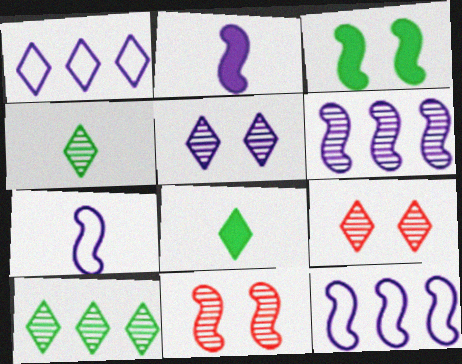[[1, 8, 9]]